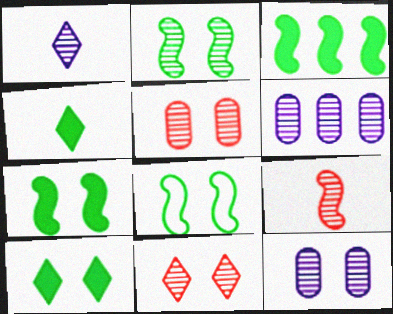[[2, 7, 8], 
[2, 11, 12]]